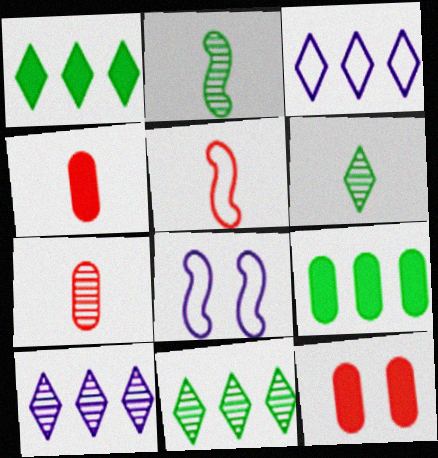[[1, 7, 8], 
[2, 3, 12], 
[4, 8, 11]]